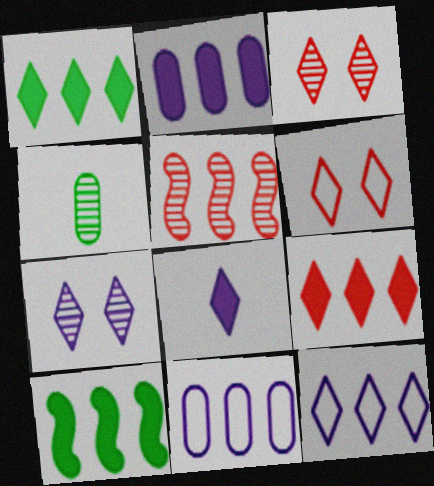[[1, 5, 11], 
[2, 9, 10], 
[4, 5, 7], 
[7, 8, 12]]